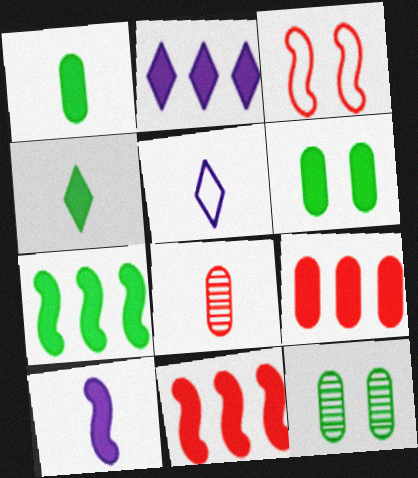[[2, 7, 9], 
[4, 6, 7], 
[5, 11, 12]]